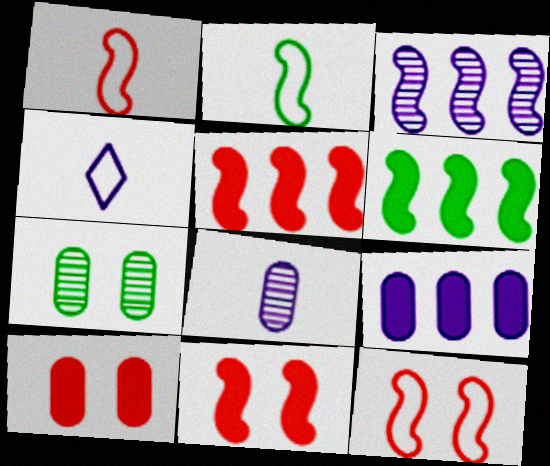[[2, 3, 11], 
[4, 5, 7]]